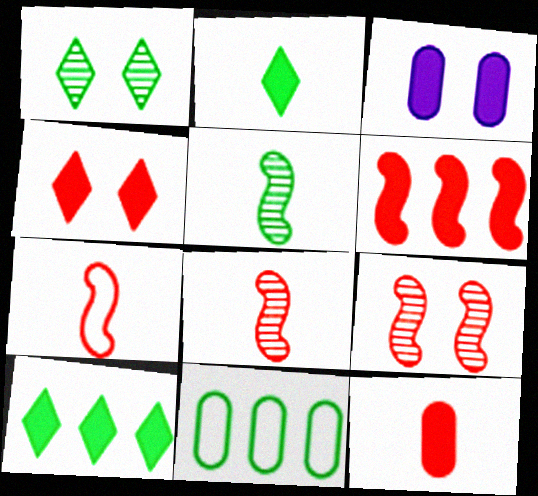[[2, 3, 6], 
[4, 6, 12], 
[6, 7, 9]]